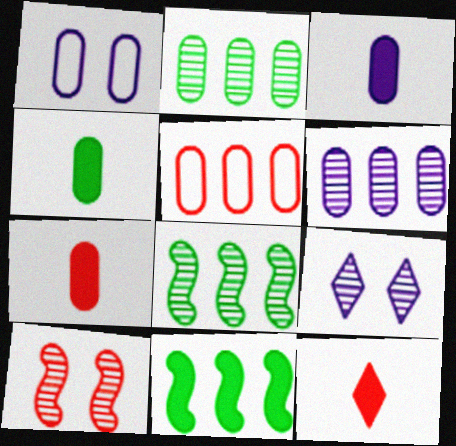[[1, 2, 7], 
[1, 3, 6], 
[1, 8, 12], 
[3, 4, 7], 
[5, 10, 12]]